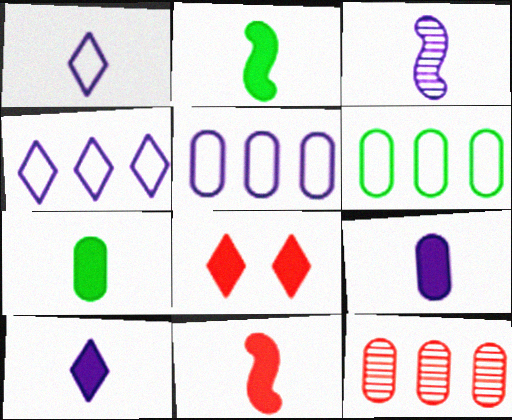[[1, 3, 9], 
[3, 6, 8], 
[7, 10, 11]]